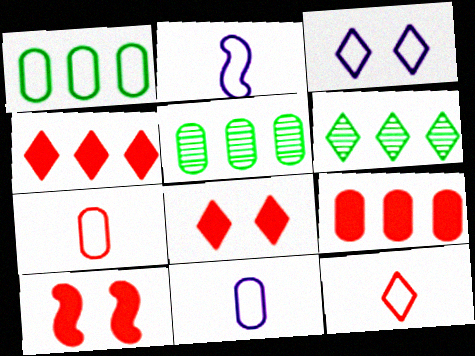[[2, 5, 8], 
[6, 10, 11]]